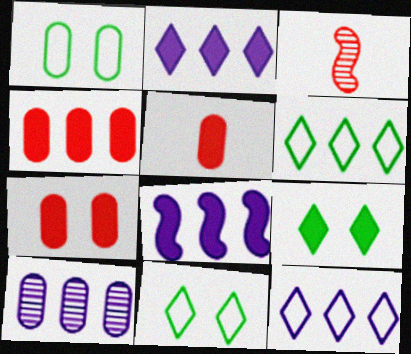[[1, 2, 3], 
[1, 5, 10], 
[4, 5, 7], 
[5, 8, 9], 
[8, 10, 12]]